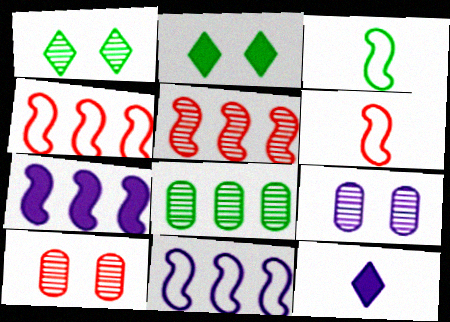[[2, 3, 8], 
[9, 11, 12]]